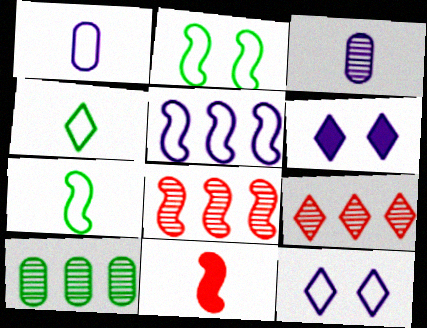[[1, 5, 12], 
[3, 4, 11], 
[3, 5, 6], 
[4, 6, 9], 
[10, 11, 12]]